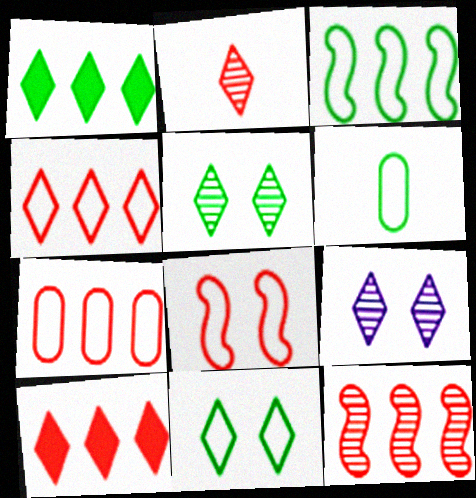[[3, 6, 11], 
[7, 10, 12]]